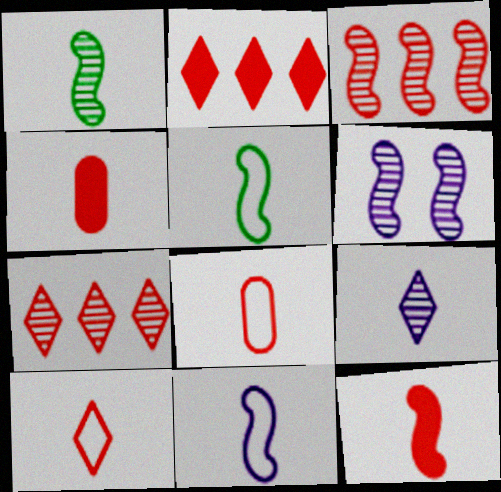[[1, 3, 6], 
[1, 11, 12], 
[4, 5, 9]]